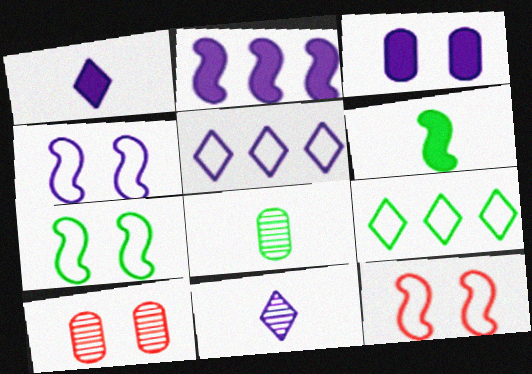[[1, 2, 3], 
[4, 7, 12], 
[5, 6, 10]]